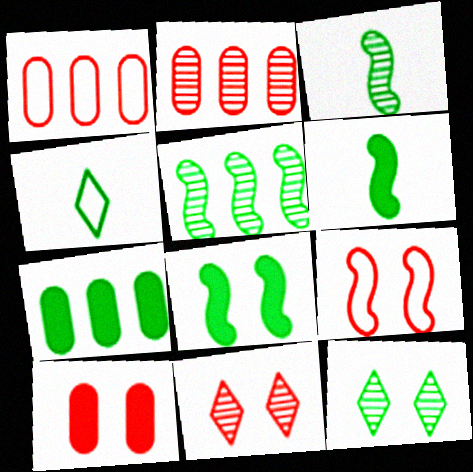[[9, 10, 11]]